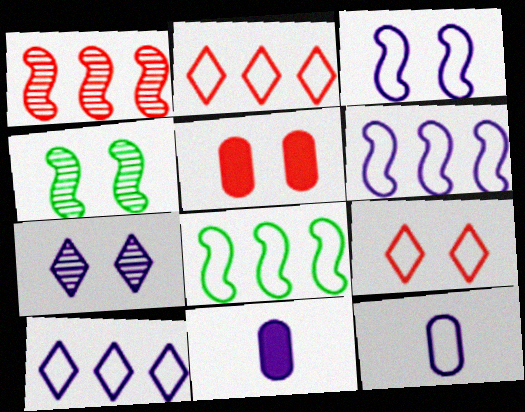[[2, 4, 11], 
[3, 10, 12], 
[6, 7, 11], 
[8, 9, 12]]